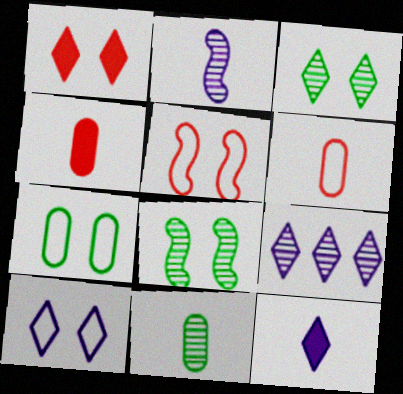[[1, 3, 10], 
[5, 7, 10], 
[9, 10, 12]]